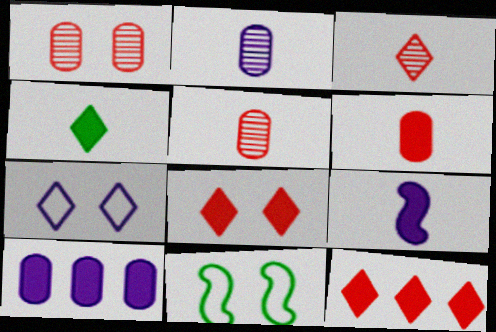[[2, 11, 12], 
[3, 10, 11], 
[4, 6, 9]]